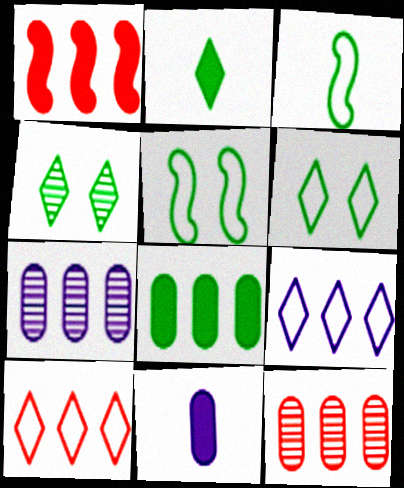[[1, 10, 12], 
[3, 4, 8]]